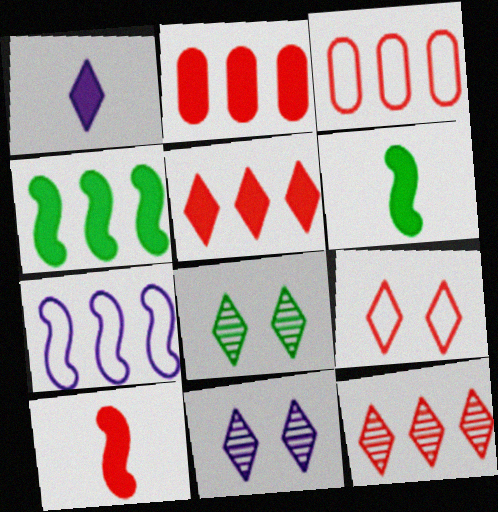[[3, 6, 11]]